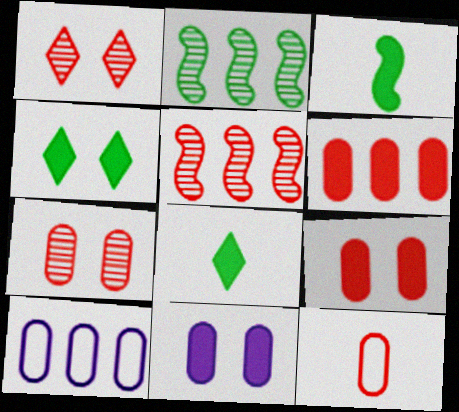[[1, 3, 10], 
[6, 7, 12]]